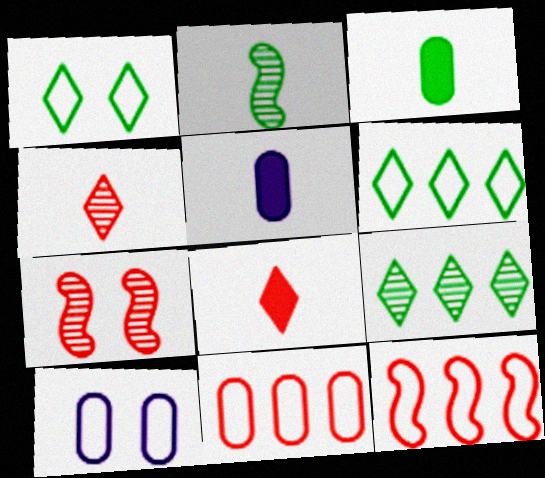[[5, 6, 7], 
[7, 8, 11]]